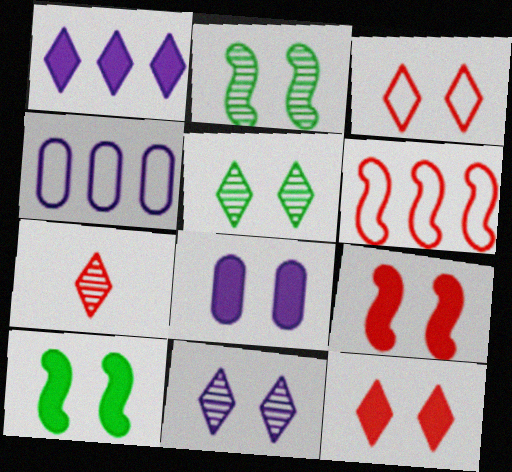[[2, 3, 8], 
[4, 7, 10], 
[8, 10, 12]]